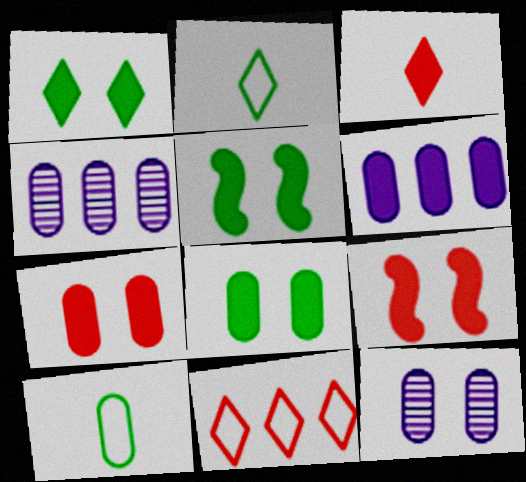[[1, 5, 8], 
[2, 4, 9], 
[3, 5, 6], 
[4, 7, 10]]